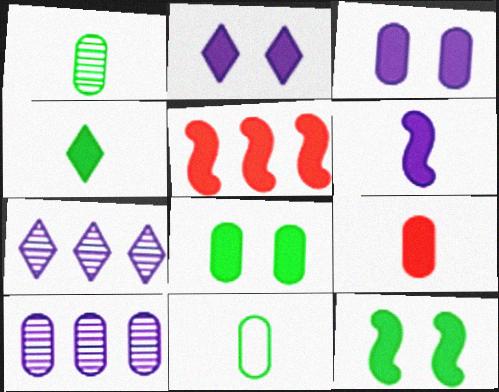[[3, 4, 5], 
[4, 6, 9], 
[5, 6, 12]]